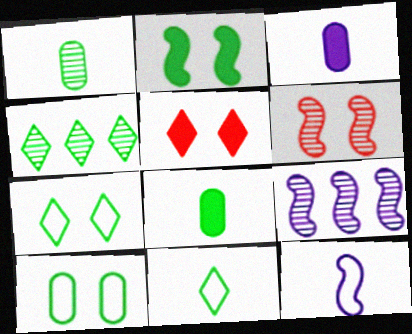[]